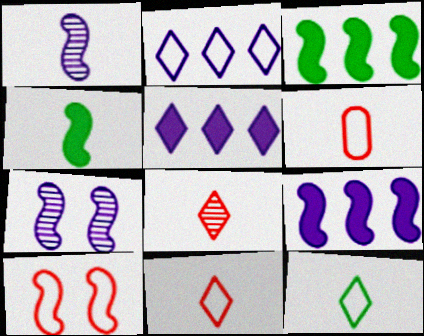[[1, 3, 10]]